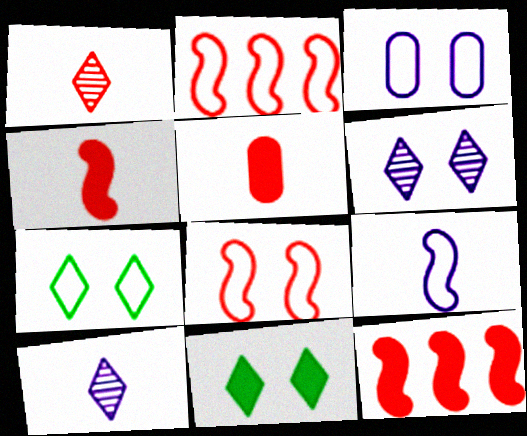[[3, 7, 8]]